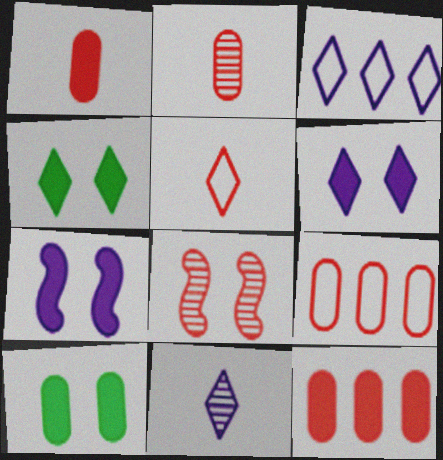[[3, 6, 11], 
[5, 8, 12]]